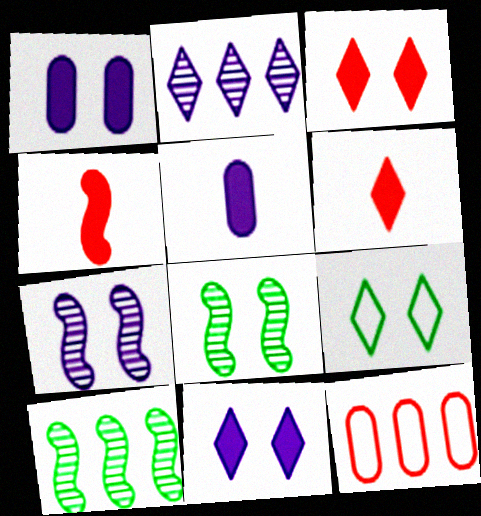[[2, 6, 9]]